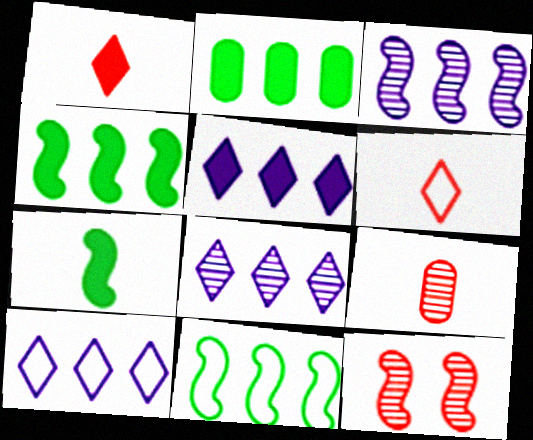[[5, 8, 10]]